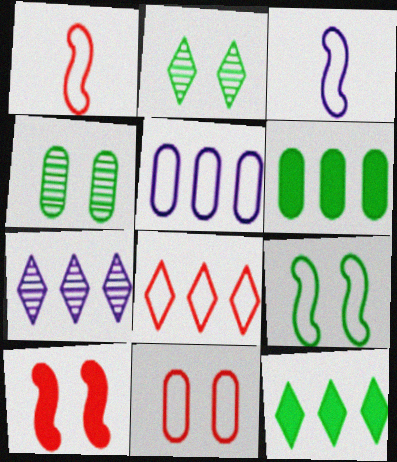[[1, 8, 11], 
[7, 8, 12]]